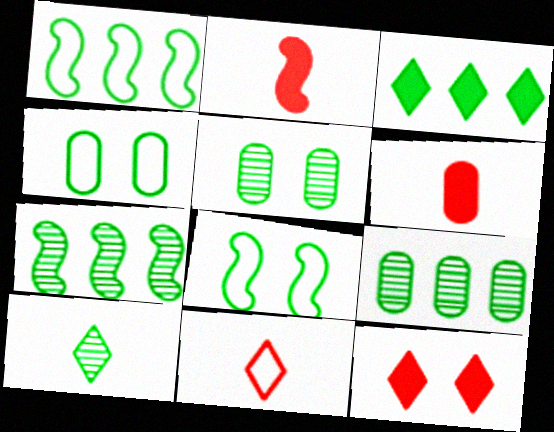[[1, 3, 9], 
[5, 7, 10]]